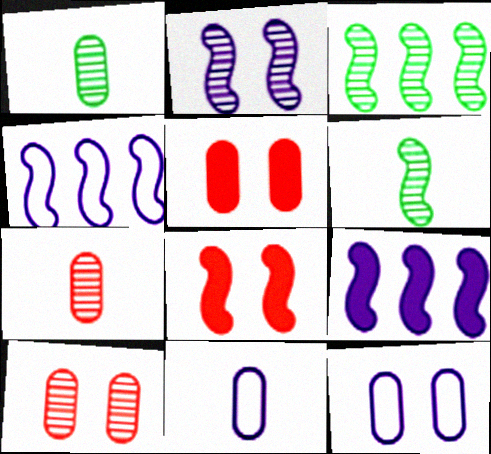[[4, 6, 8]]